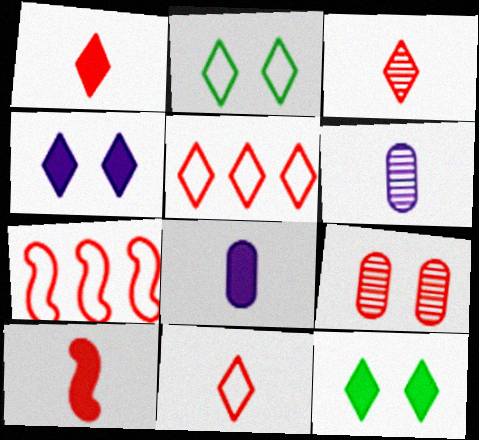[[1, 3, 11], 
[1, 7, 9], 
[5, 9, 10], 
[6, 7, 12]]